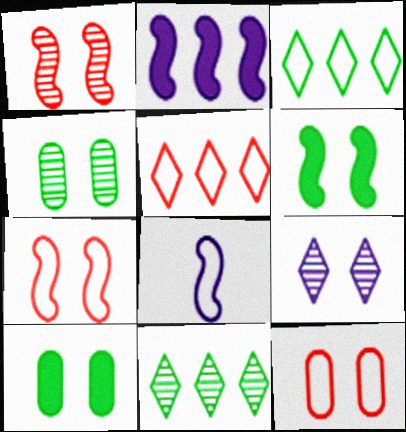[[1, 4, 9], 
[3, 8, 12], 
[6, 9, 12], 
[7, 9, 10]]